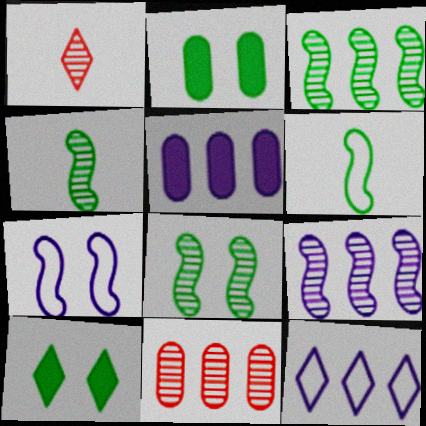[[1, 10, 12], 
[3, 4, 8], 
[5, 9, 12]]